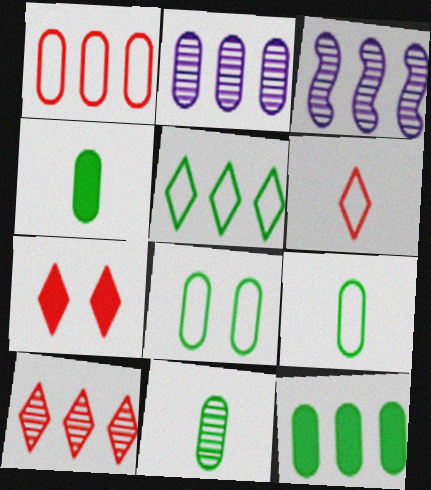[[1, 2, 12], 
[3, 7, 9], 
[4, 9, 11], 
[6, 7, 10], 
[8, 11, 12]]